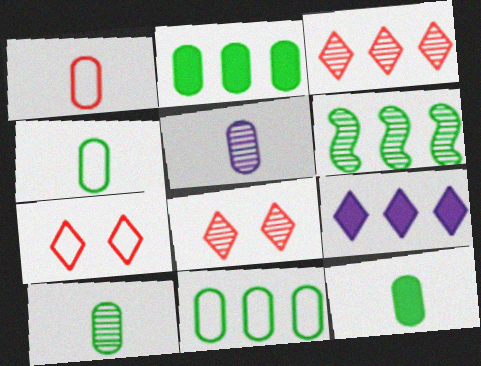[[1, 5, 12], 
[4, 10, 12], 
[5, 6, 8]]